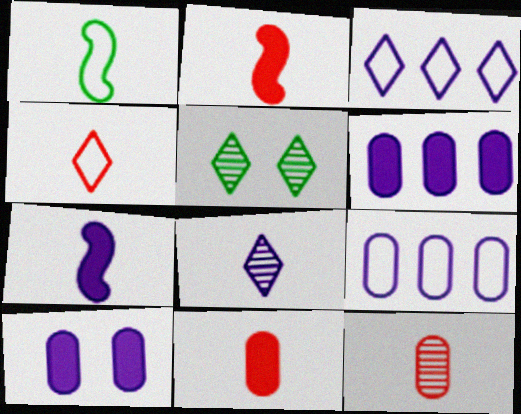[[1, 8, 11], 
[2, 4, 12], 
[2, 5, 9]]